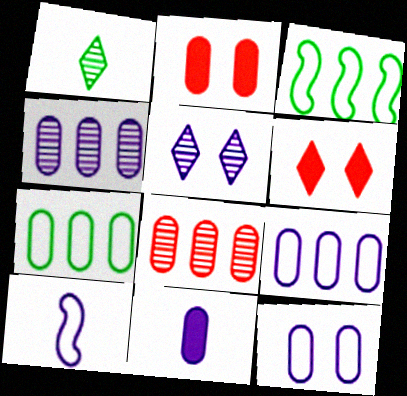[[4, 11, 12]]